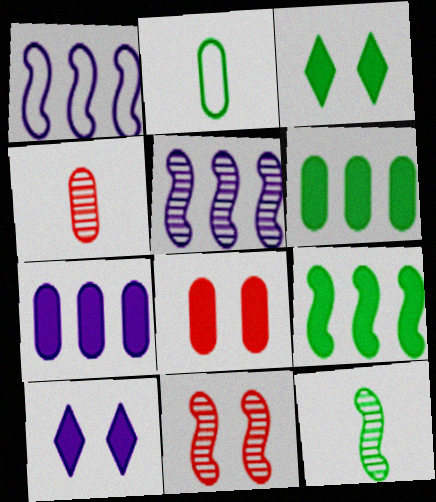[[1, 3, 4], 
[5, 11, 12]]